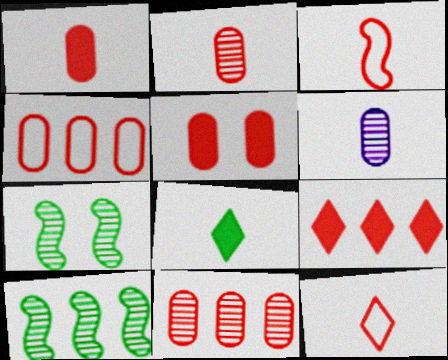[[2, 4, 5], 
[3, 6, 8]]